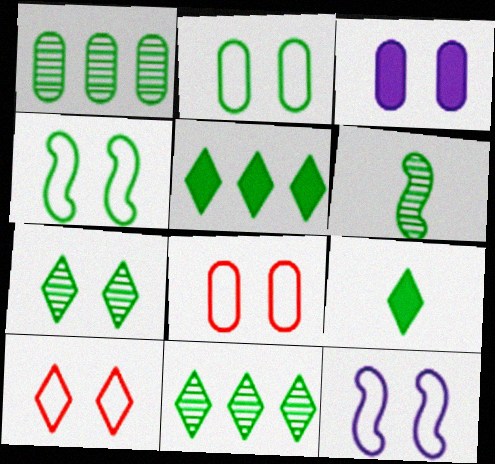[[1, 4, 9], 
[1, 6, 7], 
[2, 5, 6], 
[2, 10, 12]]